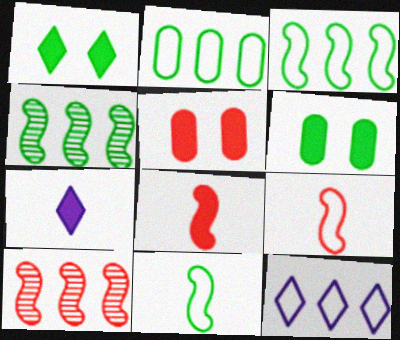[]